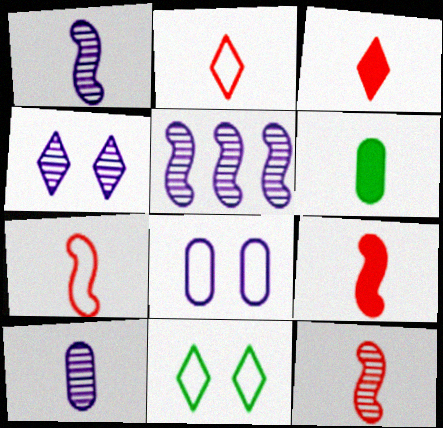[[1, 2, 6], 
[4, 5, 10], 
[7, 9, 12]]